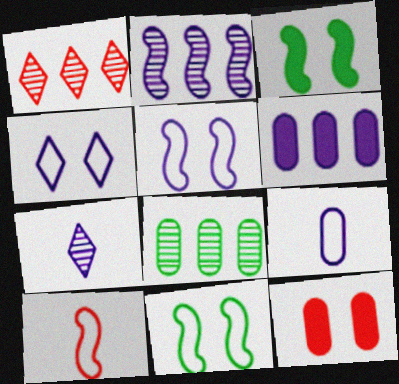[[1, 2, 8], 
[1, 3, 9], 
[1, 10, 12], 
[2, 3, 10], 
[5, 6, 7], 
[8, 9, 12]]